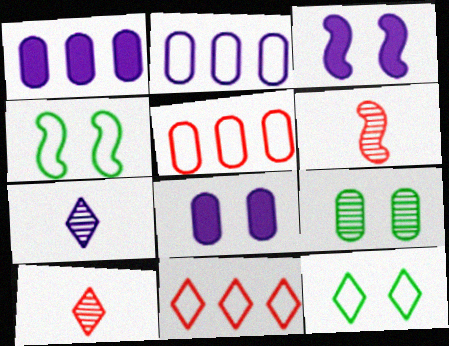[[1, 4, 10], 
[1, 6, 12], 
[2, 3, 7]]